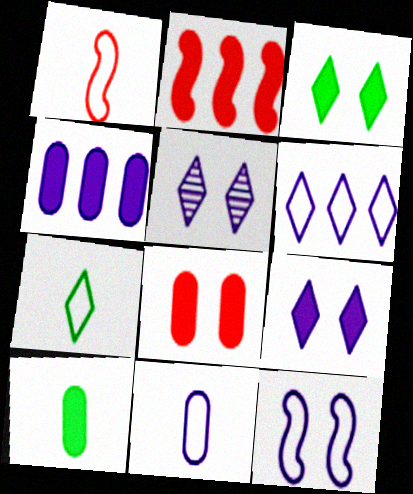[[1, 7, 11], 
[2, 9, 10], 
[4, 8, 10], 
[6, 11, 12]]